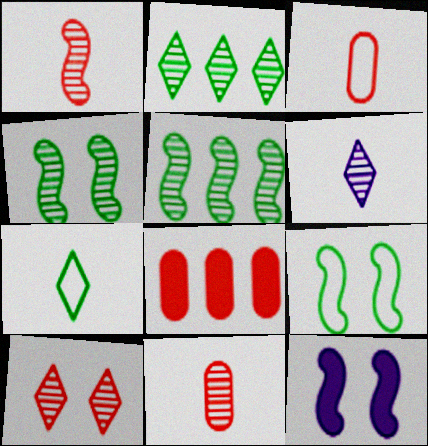[[2, 3, 12], 
[2, 6, 10], 
[6, 8, 9]]